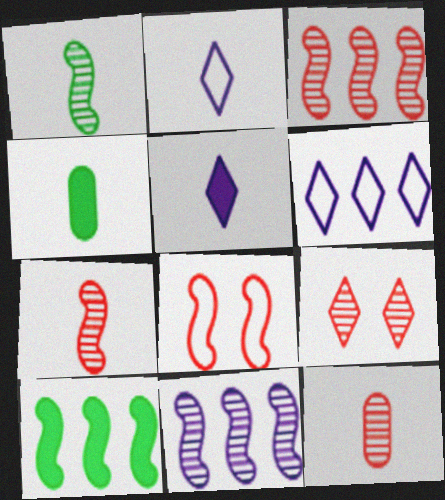[[2, 4, 7], 
[3, 9, 12]]